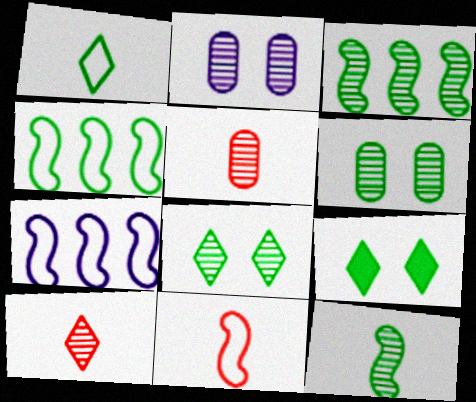[[2, 3, 10], 
[5, 7, 9]]